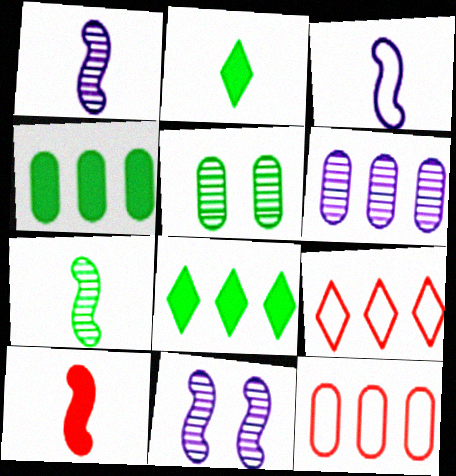[[2, 11, 12], 
[3, 7, 10], 
[4, 6, 12]]